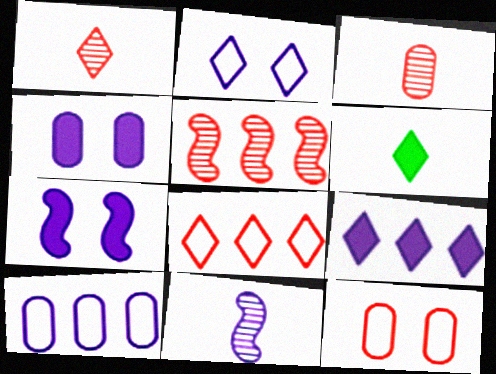[]